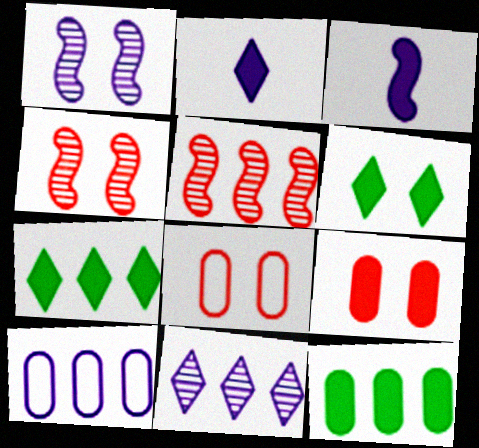[[1, 2, 10], 
[1, 6, 8], 
[3, 7, 9], 
[5, 7, 10]]